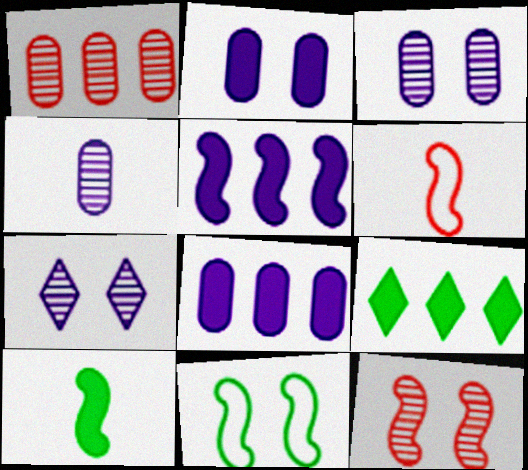[[3, 6, 9]]